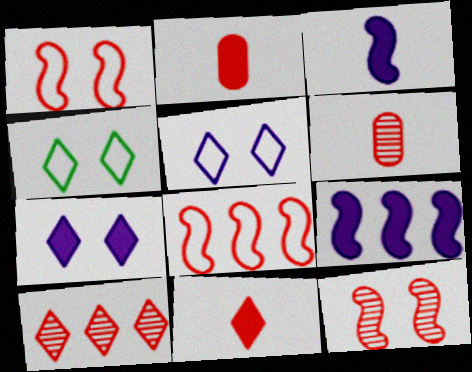[[1, 2, 10], 
[4, 6, 9], 
[6, 10, 12]]